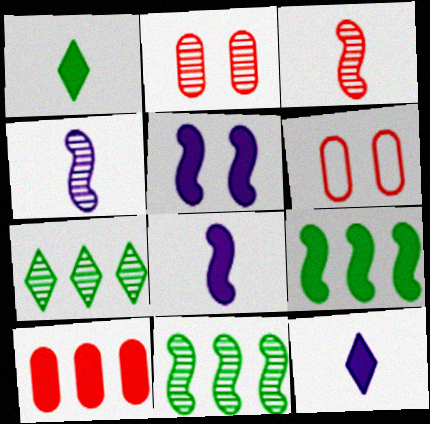[[1, 5, 10], 
[2, 4, 7], 
[6, 7, 8], 
[6, 11, 12]]